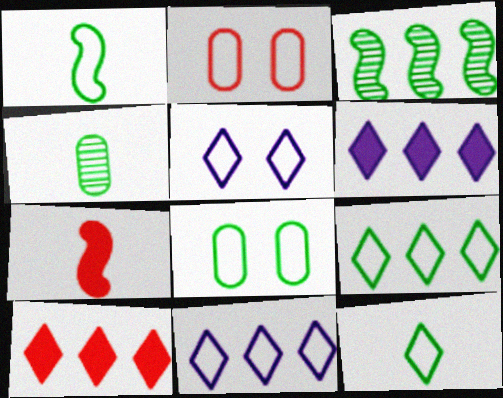[[1, 2, 11], 
[1, 8, 9]]